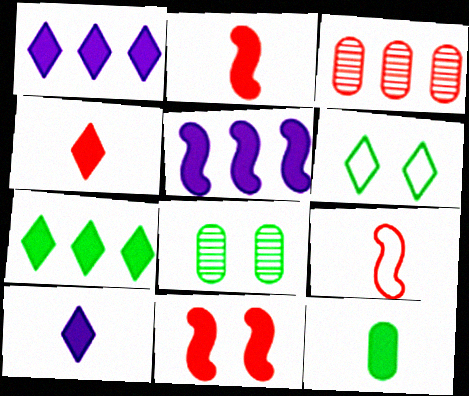[[1, 8, 9], 
[1, 11, 12], 
[2, 10, 12]]